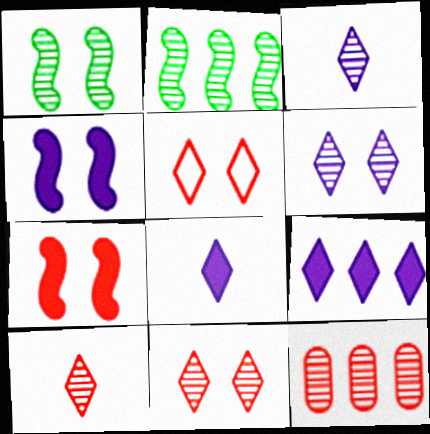[[1, 3, 12]]